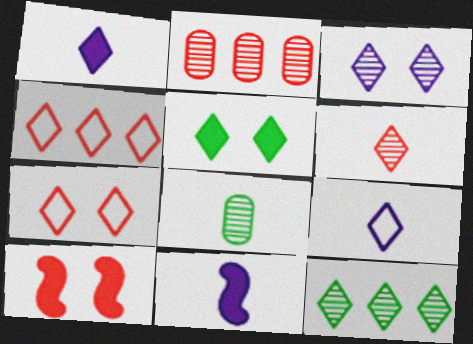[[1, 7, 12], 
[3, 5, 7], 
[3, 6, 12]]